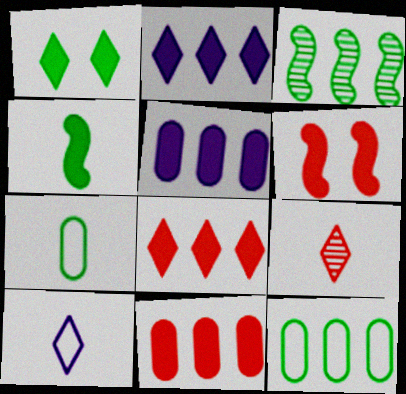[[1, 3, 7]]